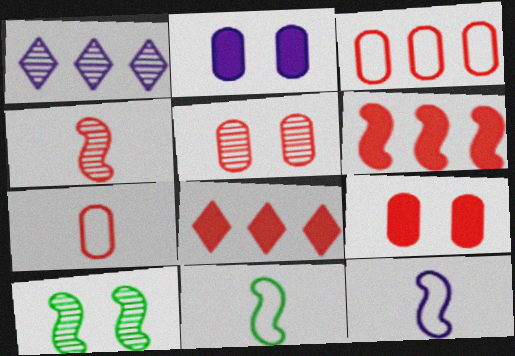[[1, 2, 12], 
[1, 9, 11], 
[6, 10, 12]]